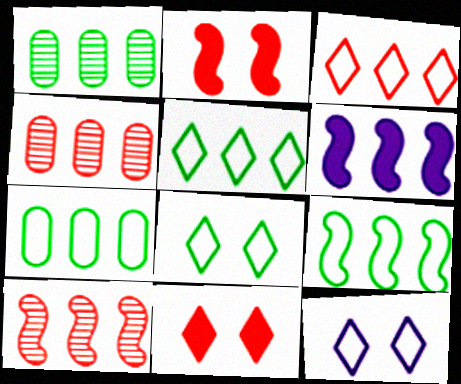[[1, 3, 6], 
[4, 5, 6], 
[5, 7, 9], 
[6, 9, 10]]